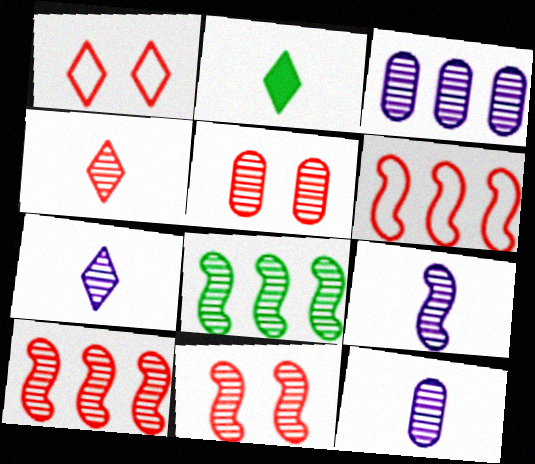[[4, 5, 10], 
[5, 7, 8], 
[7, 9, 12], 
[8, 9, 11]]